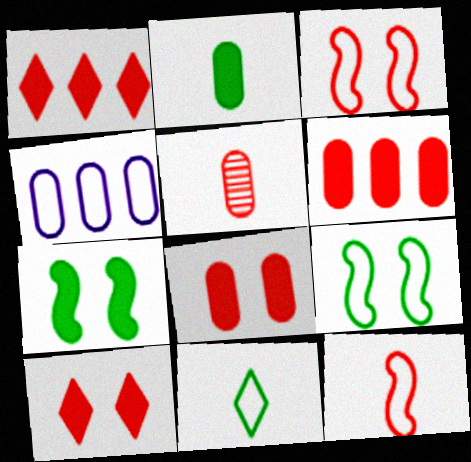[[1, 3, 5], 
[3, 4, 11]]